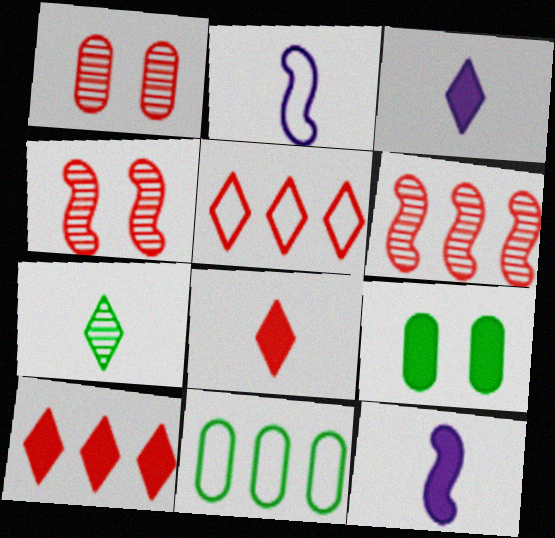[[3, 4, 11], 
[9, 10, 12]]